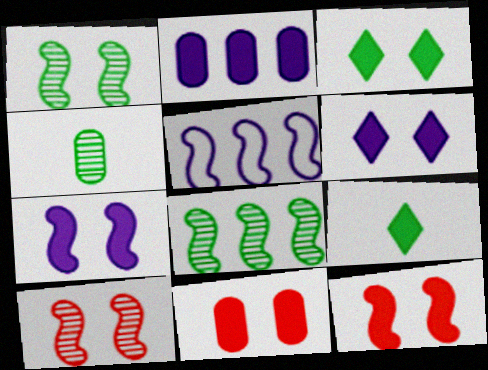[[2, 9, 12], 
[3, 7, 11]]